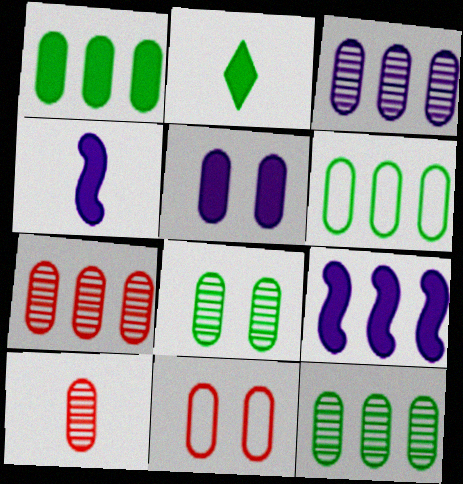[[1, 6, 12], 
[3, 7, 12], 
[3, 8, 10], 
[5, 6, 10], 
[5, 8, 11]]